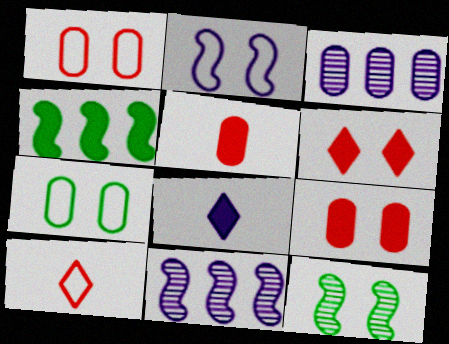[[2, 3, 8], 
[3, 5, 7], 
[4, 8, 9]]